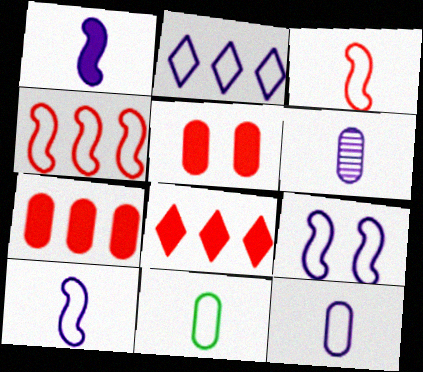[[2, 9, 12]]